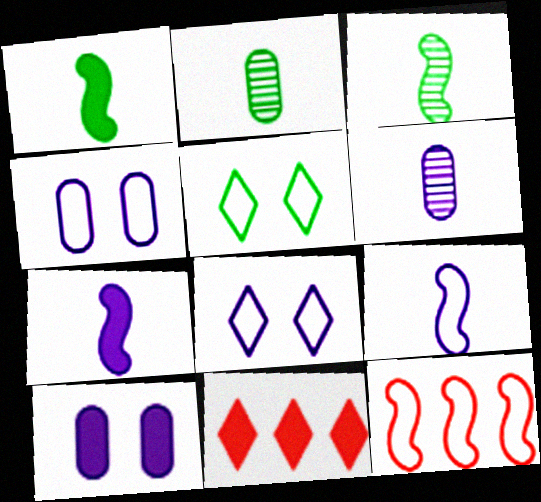[[1, 10, 11], 
[3, 4, 11]]